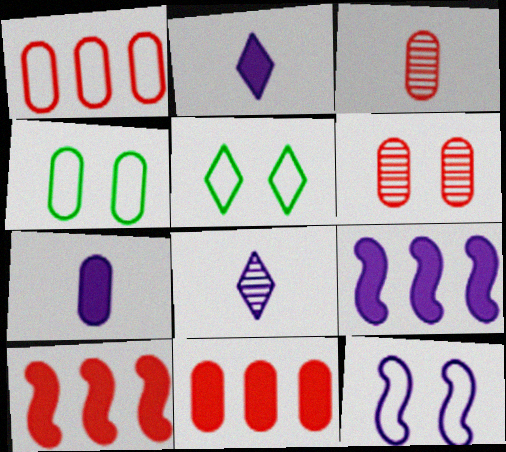[[3, 5, 9], 
[4, 8, 10]]